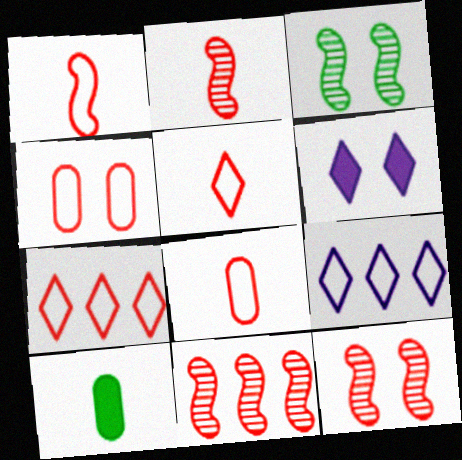[[1, 4, 7], 
[1, 5, 8], 
[2, 11, 12], 
[3, 4, 6], 
[9, 10, 12]]